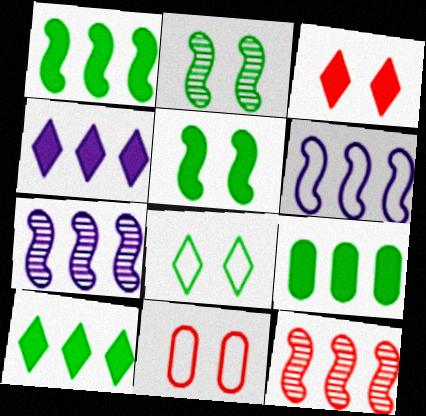[[1, 6, 12], 
[1, 9, 10]]